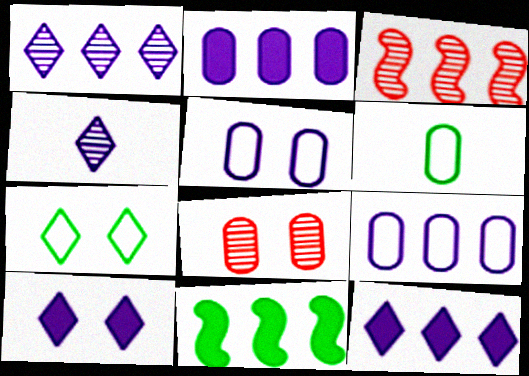[[2, 6, 8], 
[3, 6, 10]]